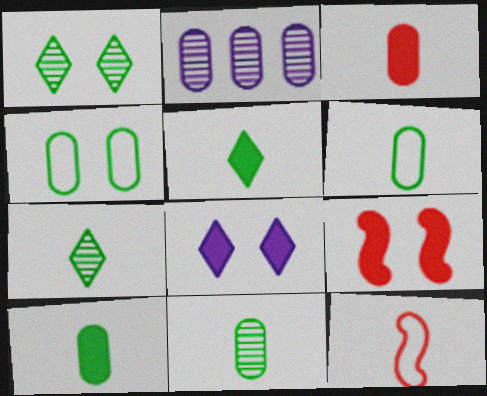[[2, 3, 4], 
[6, 10, 11]]